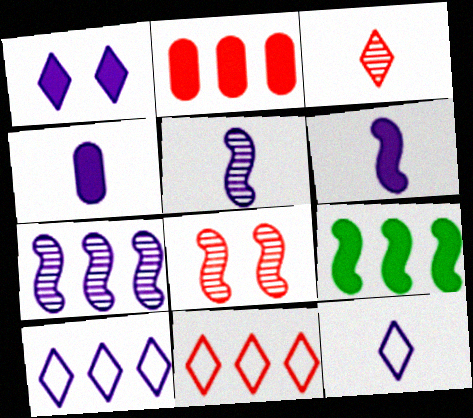[[4, 5, 12]]